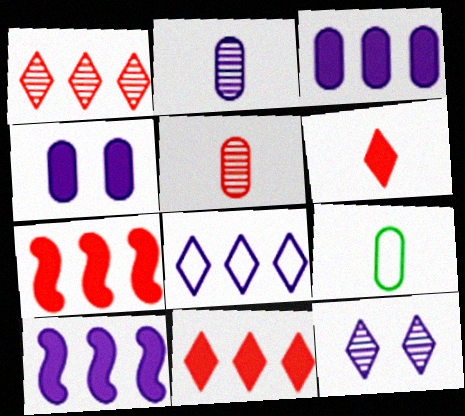[[7, 9, 12]]